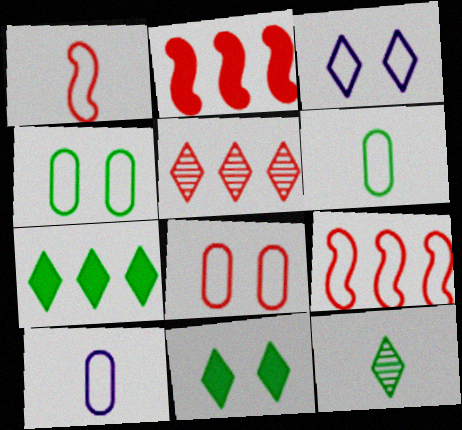[[3, 6, 9]]